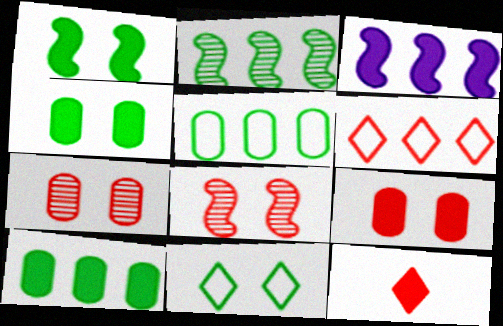[[3, 4, 12]]